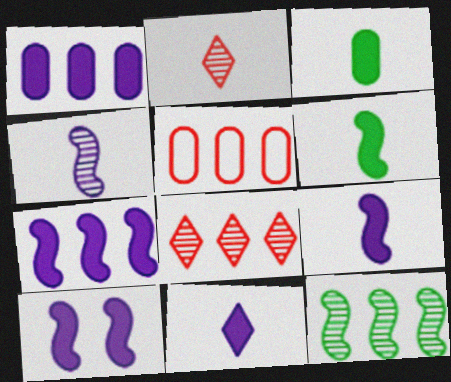[[1, 10, 11], 
[7, 9, 10]]